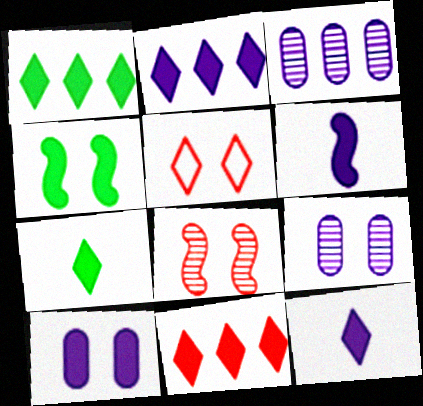[[1, 2, 11], 
[2, 6, 10], 
[4, 5, 9]]